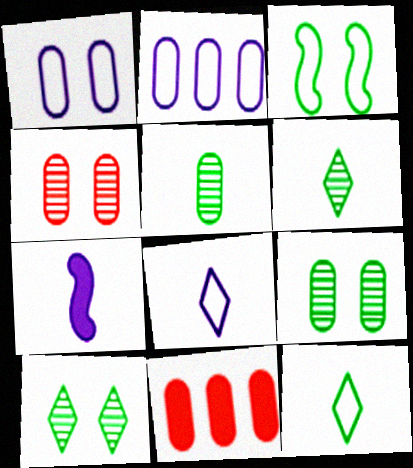[[1, 5, 11]]